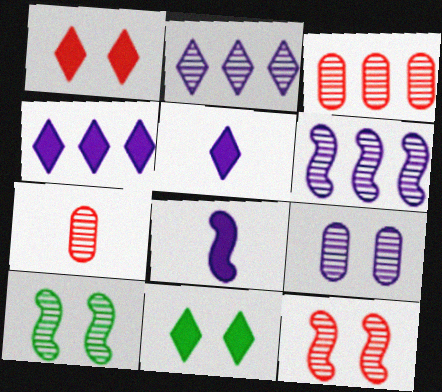[[2, 7, 10]]